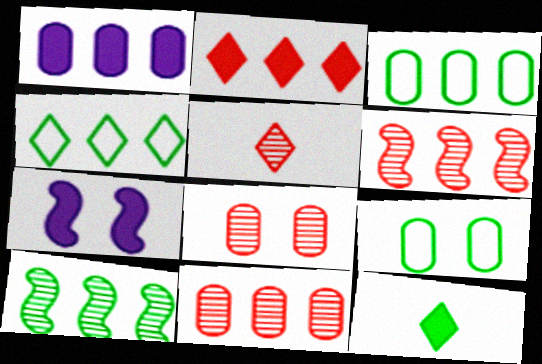[[1, 3, 11], 
[1, 4, 6], 
[3, 5, 7], 
[5, 6, 8], 
[9, 10, 12]]